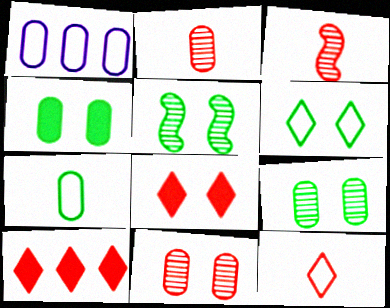[[1, 2, 4], 
[4, 5, 6]]